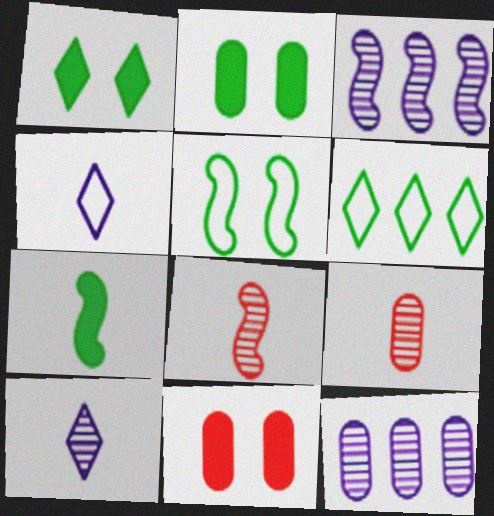[[4, 7, 9]]